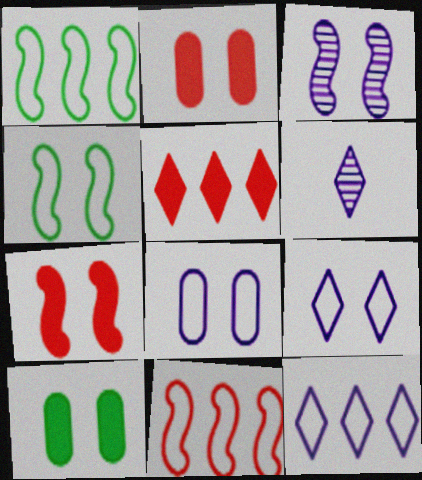[[1, 2, 6], 
[3, 4, 7], 
[6, 10, 11]]